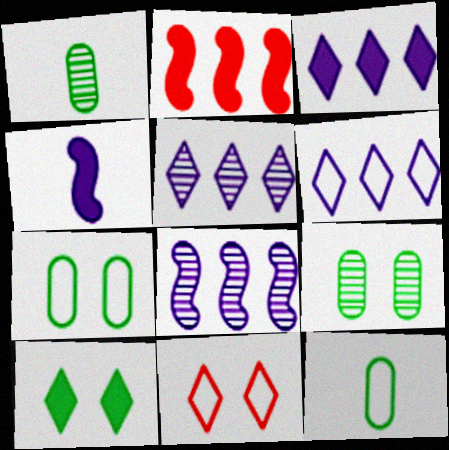[[3, 5, 6]]